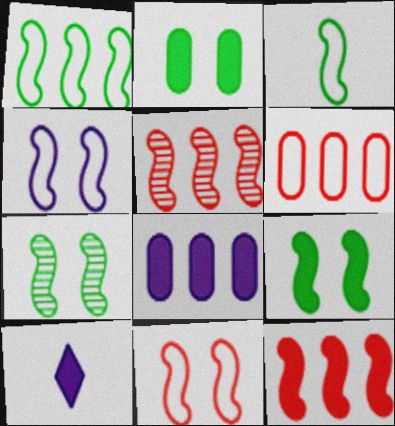[[2, 10, 12], 
[6, 7, 10]]